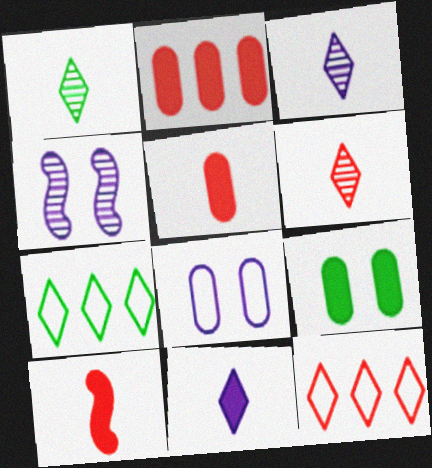[[1, 3, 6], 
[4, 5, 7]]